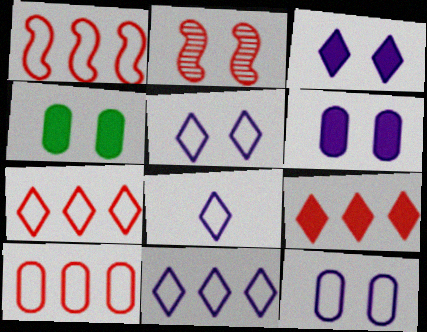[[1, 7, 10], 
[2, 4, 5], 
[5, 8, 11]]